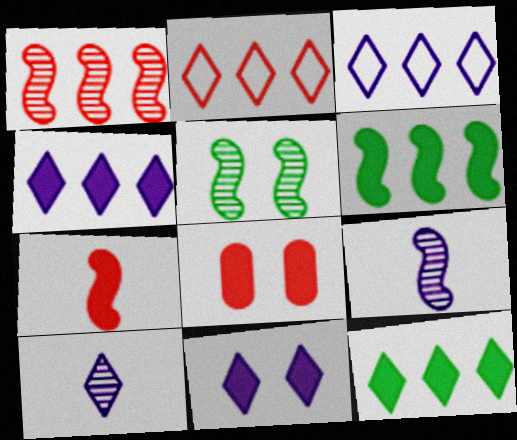[[1, 5, 9], 
[3, 10, 11]]